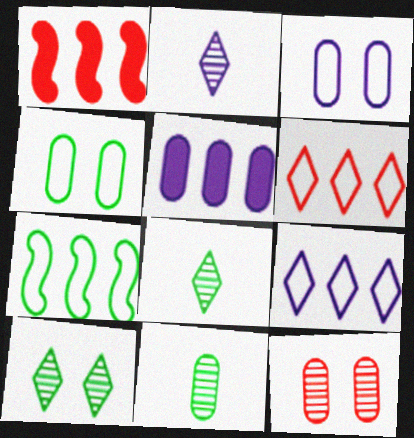[[1, 2, 4], 
[1, 3, 8]]